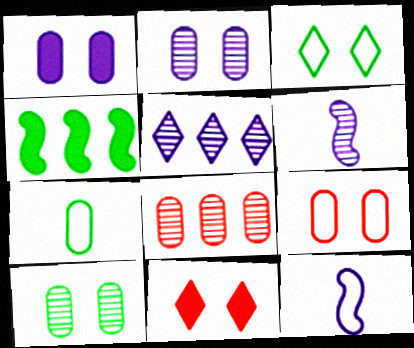[[1, 5, 12], 
[1, 7, 8], 
[1, 9, 10], 
[2, 5, 6]]